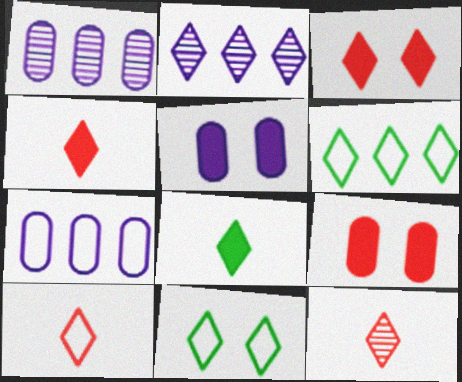[[2, 4, 11], 
[4, 10, 12]]